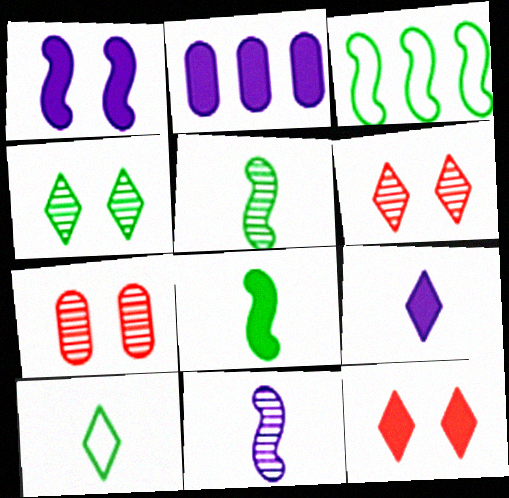[[1, 2, 9], 
[2, 8, 12], 
[3, 7, 9]]